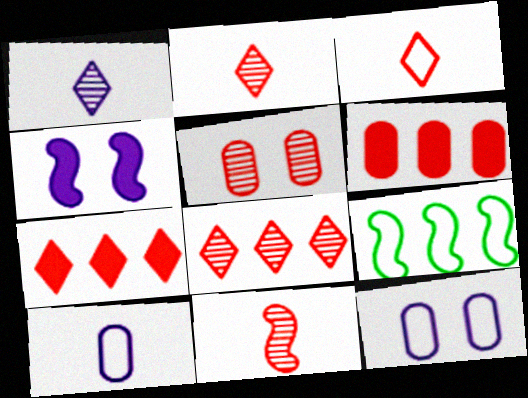[[3, 9, 12], 
[4, 9, 11], 
[5, 8, 11]]